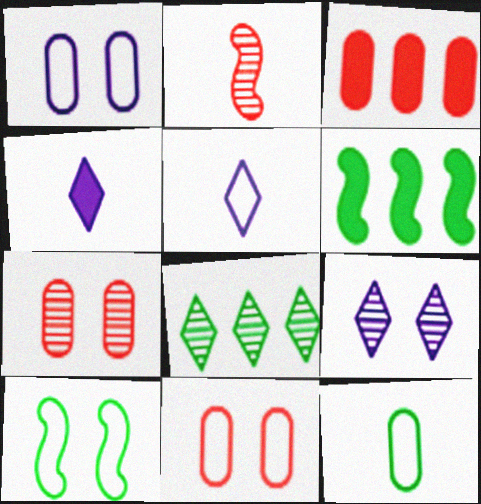[[2, 4, 12], 
[5, 6, 7]]